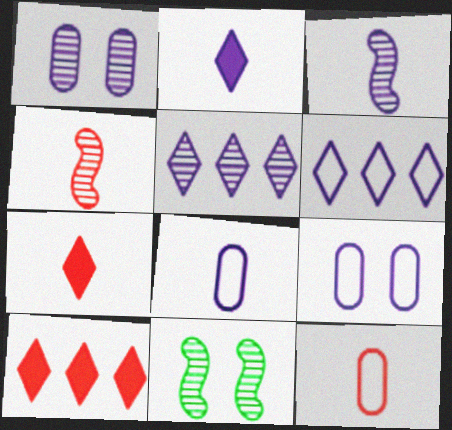[[1, 3, 5], 
[2, 3, 8], 
[4, 7, 12], 
[8, 10, 11]]